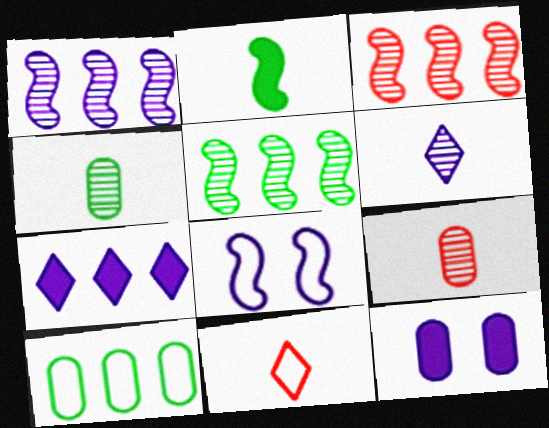[[1, 3, 5], 
[2, 3, 8], 
[3, 7, 10], 
[5, 11, 12], 
[8, 10, 11], 
[9, 10, 12]]